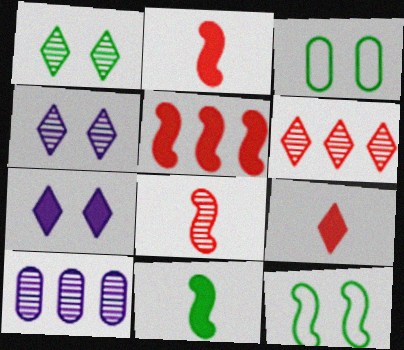[[1, 8, 10], 
[9, 10, 12]]